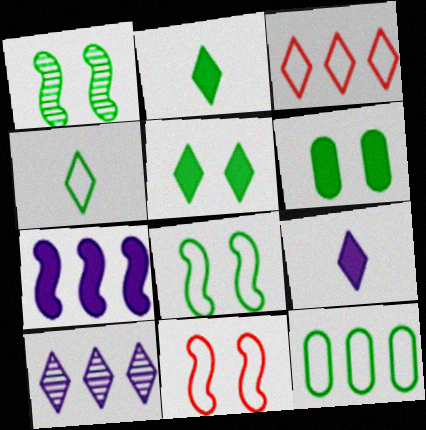[[1, 2, 12], 
[4, 8, 12]]